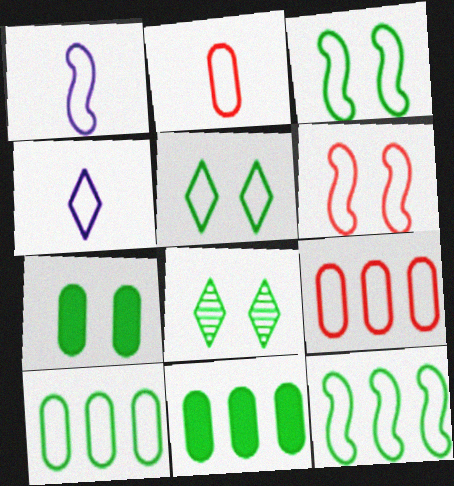[[1, 5, 9], 
[1, 6, 12], 
[3, 4, 9], 
[3, 7, 8], 
[4, 6, 10]]